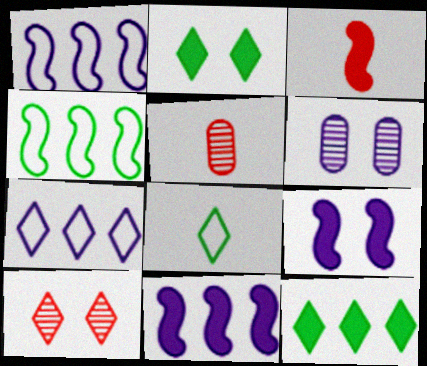[[1, 2, 5]]